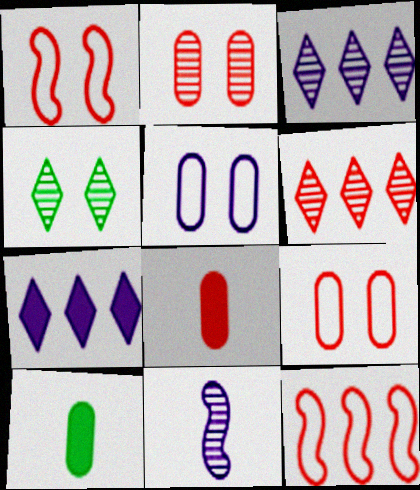[[1, 3, 10], 
[1, 6, 8], 
[5, 7, 11]]